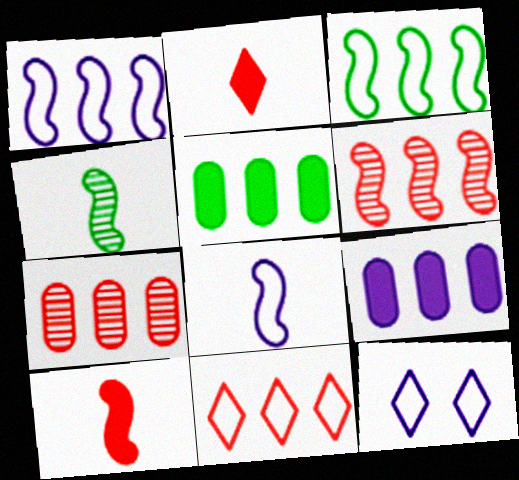[[4, 8, 10]]